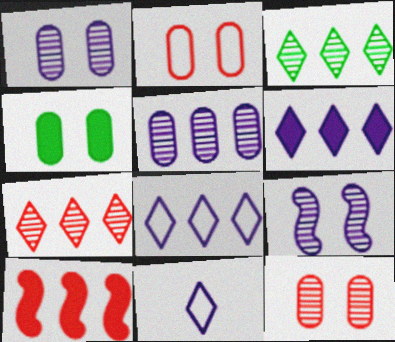[[1, 2, 4]]